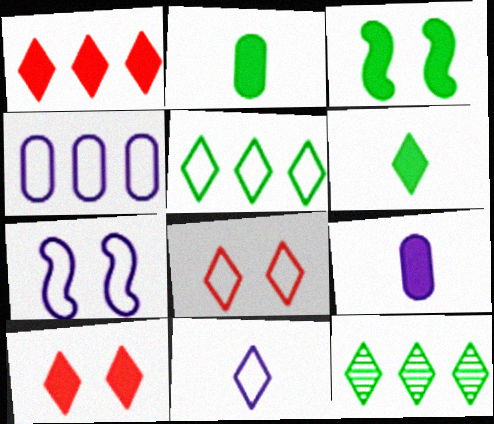[[1, 3, 9], 
[4, 7, 11], 
[5, 8, 11], 
[10, 11, 12]]